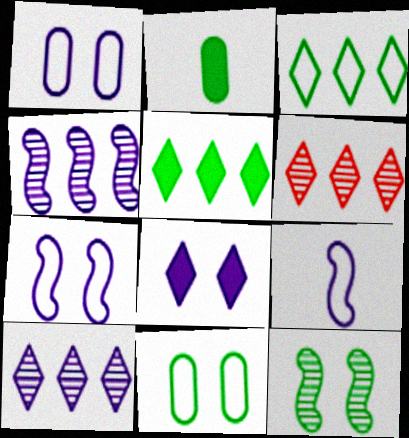[[2, 3, 12], 
[2, 6, 7]]